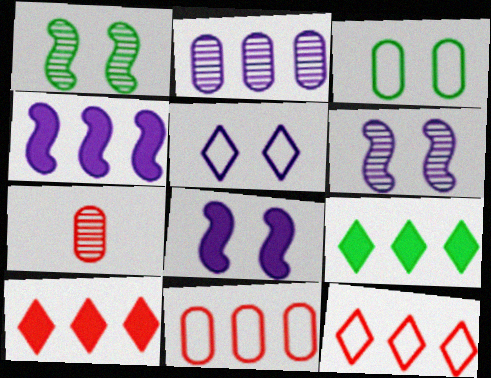[]